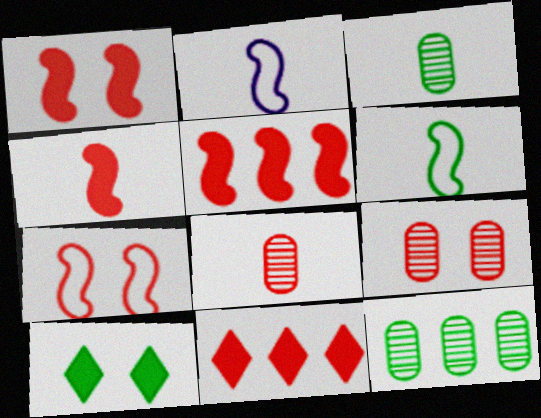[[1, 4, 5], 
[6, 10, 12], 
[7, 8, 11]]